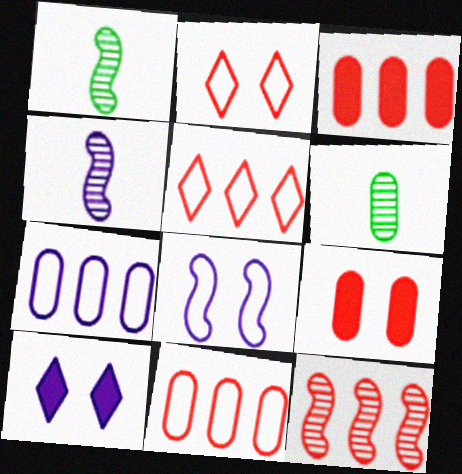[[1, 10, 11], 
[3, 5, 12], 
[4, 7, 10], 
[6, 7, 9]]